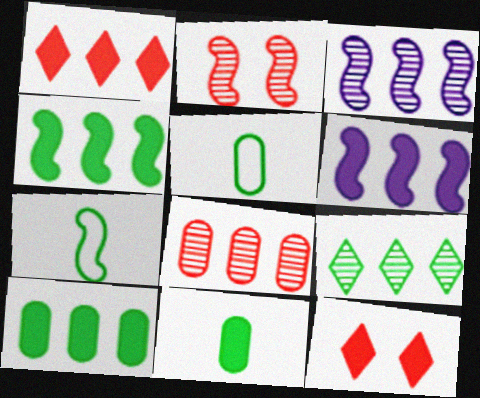[[1, 6, 10], 
[2, 6, 7], 
[3, 5, 12], 
[3, 8, 9], 
[6, 11, 12]]